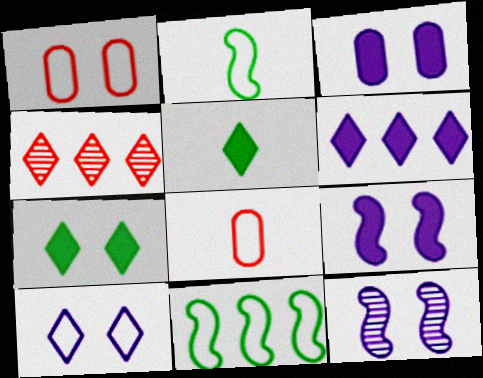[[1, 7, 12], 
[2, 3, 4], 
[3, 10, 12], 
[4, 5, 10], 
[8, 10, 11]]